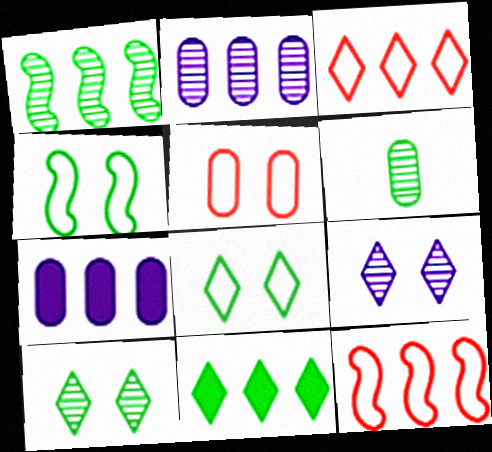[[1, 3, 7], 
[1, 6, 10], 
[2, 11, 12], 
[4, 6, 11], 
[5, 6, 7]]